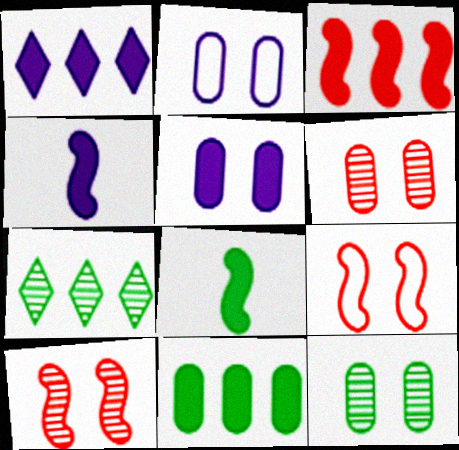[[1, 3, 11], 
[1, 4, 5]]